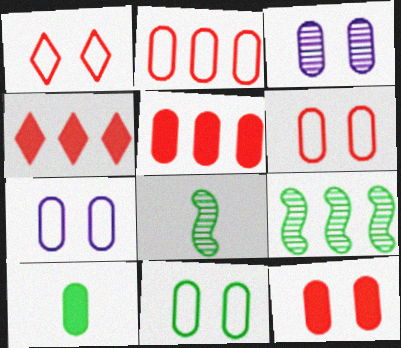[[2, 3, 10], 
[3, 11, 12], 
[4, 7, 8], 
[6, 7, 11]]